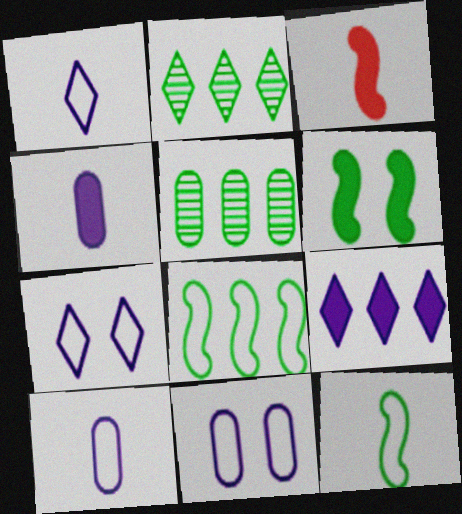[[2, 3, 11], 
[3, 5, 7]]